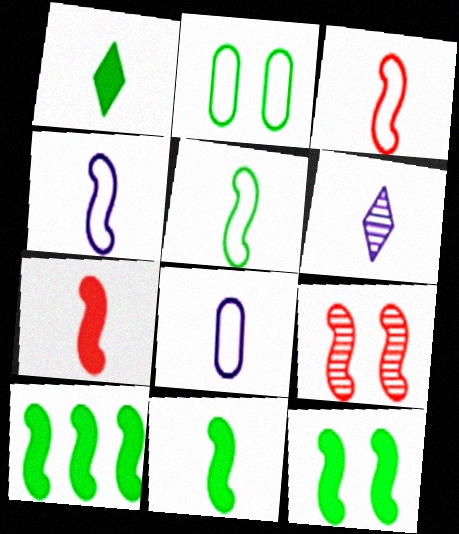[[3, 4, 5], 
[4, 9, 10], 
[10, 11, 12]]